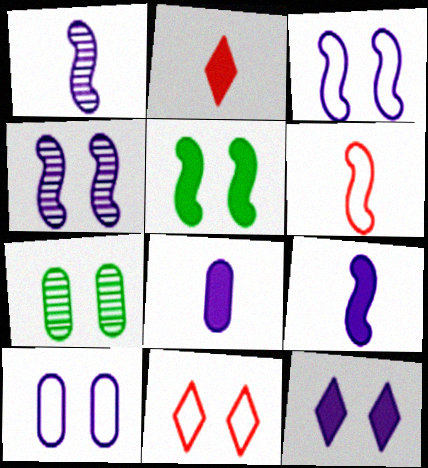[[4, 10, 12]]